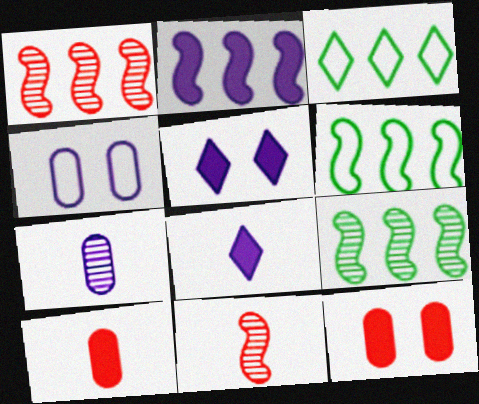[[1, 2, 6]]